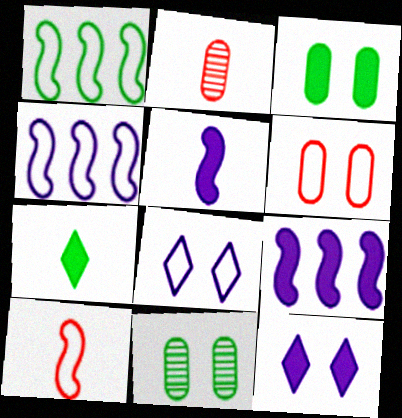[[1, 2, 12], 
[1, 7, 11]]